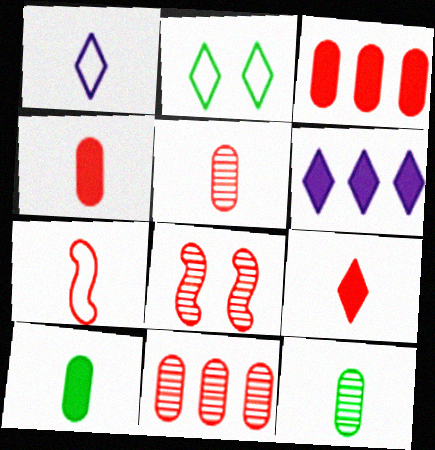[[5, 7, 9]]